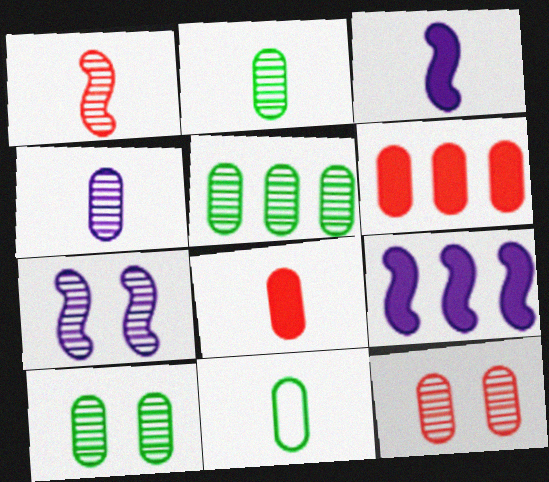[[2, 5, 10], 
[4, 5, 12], 
[4, 8, 11]]